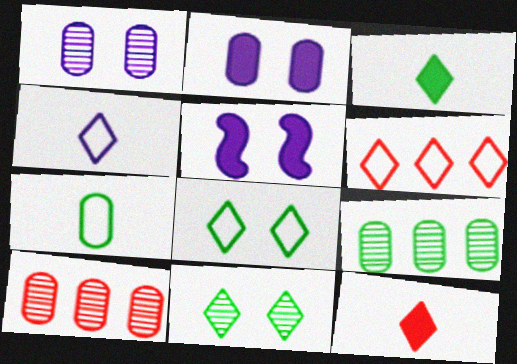[[2, 7, 10], 
[4, 6, 8]]